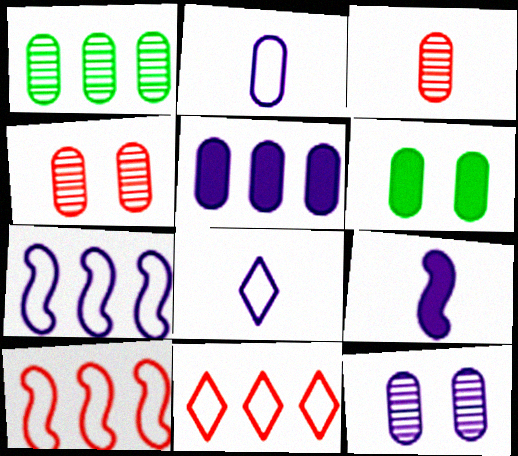[[1, 3, 12], 
[2, 5, 12]]